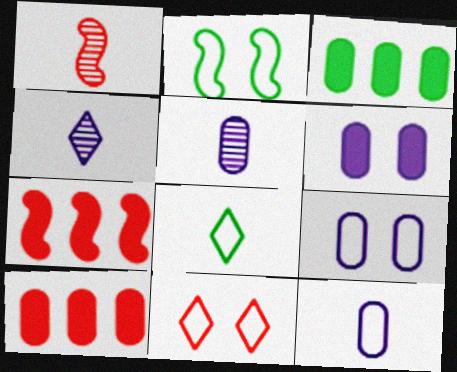[[1, 10, 11], 
[2, 4, 10], 
[2, 9, 11]]